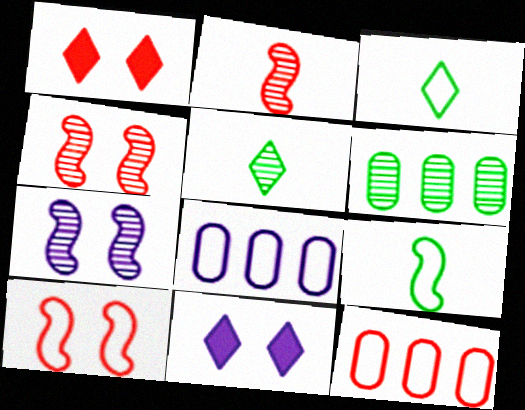[[1, 2, 12], 
[3, 8, 10]]